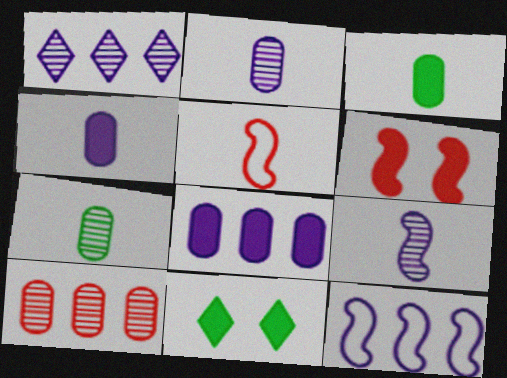[[1, 8, 12]]